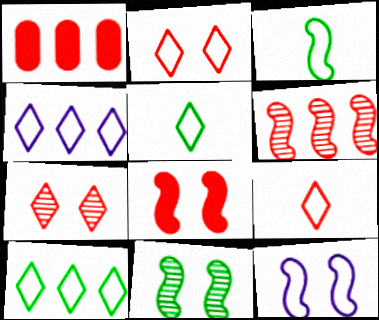[[2, 4, 5], 
[8, 11, 12]]